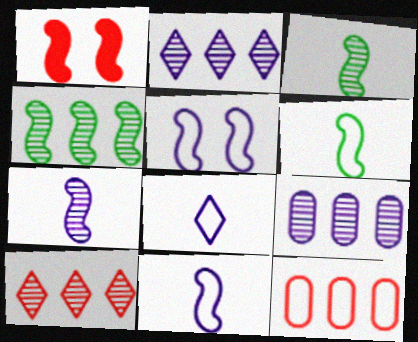[[1, 4, 11], 
[4, 9, 10]]